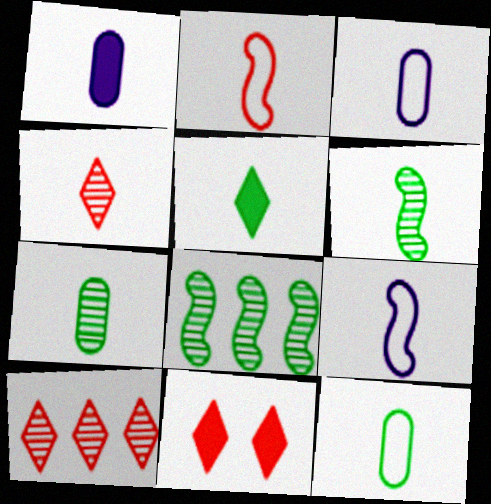[[3, 8, 11], 
[5, 6, 12]]